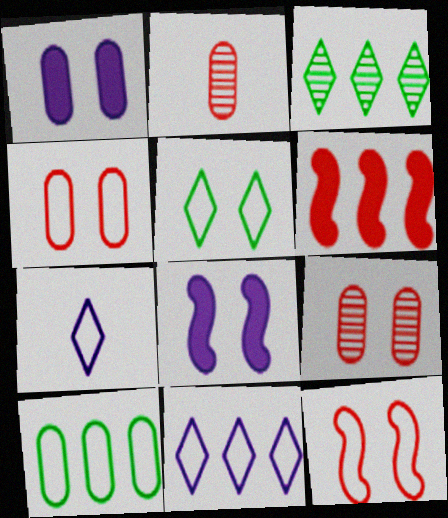[[1, 2, 10], 
[5, 8, 9], 
[7, 10, 12]]